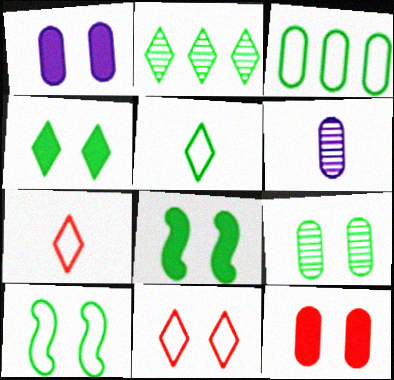[[2, 4, 5], 
[3, 5, 10], 
[3, 6, 12], 
[4, 9, 10]]